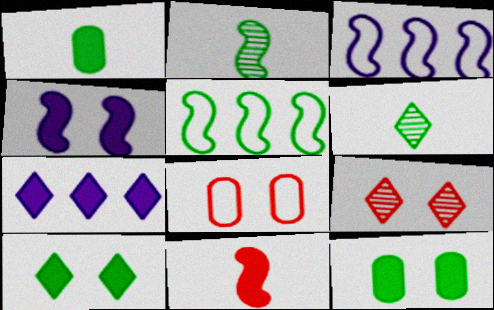[[1, 3, 9], 
[2, 7, 8], 
[5, 6, 12], 
[7, 11, 12]]